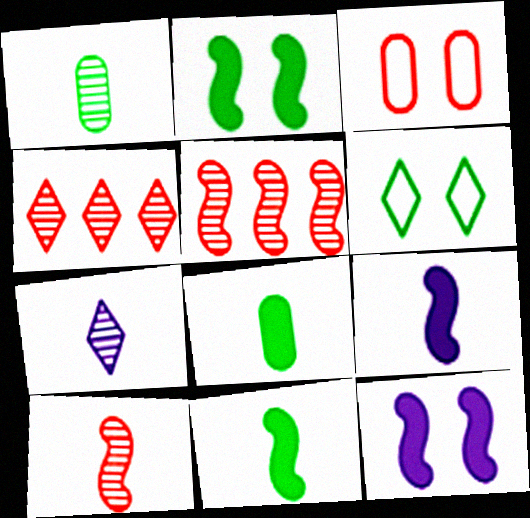[[1, 7, 10]]